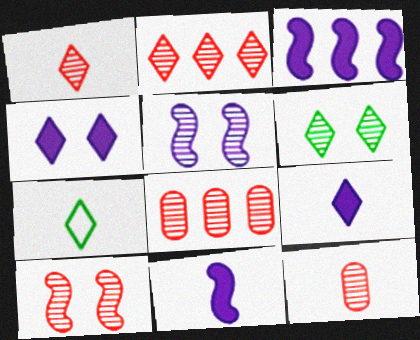[[1, 7, 9], 
[1, 8, 10], 
[2, 4, 7], 
[2, 10, 12], 
[7, 11, 12]]